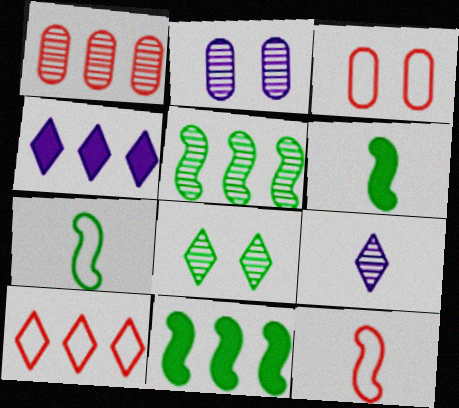[[2, 6, 10], 
[3, 9, 11], 
[3, 10, 12]]